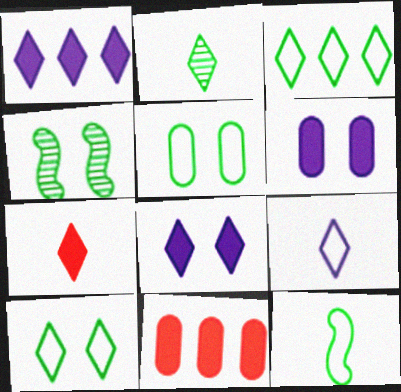[[2, 7, 9], 
[3, 5, 12], 
[4, 9, 11]]